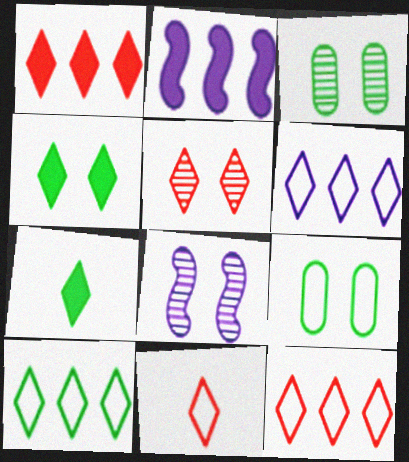[[1, 5, 11], 
[2, 3, 11], 
[3, 5, 8], 
[5, 6, 7], 
[6, 10, 12]]